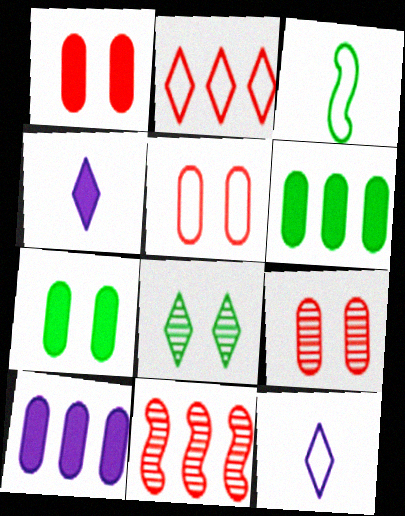[[1, 5, 9], 
[2, 4, 8], 
[3, 6, 8], 
[7, 11, 12]]